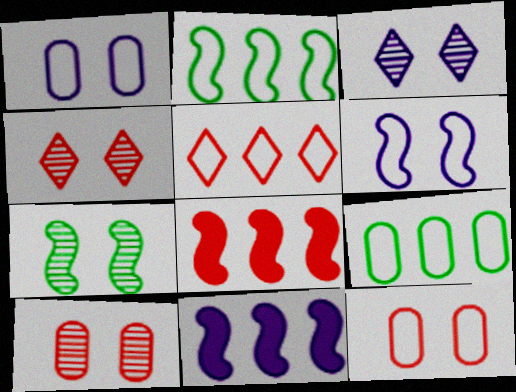[[3, 7, 10]]